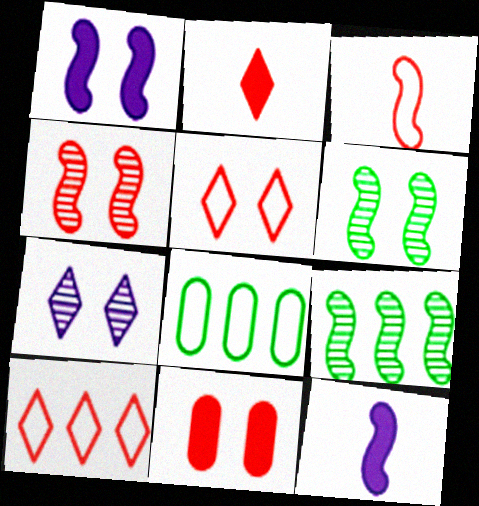[[1, 3, 9], 
[4, 5, 11]]